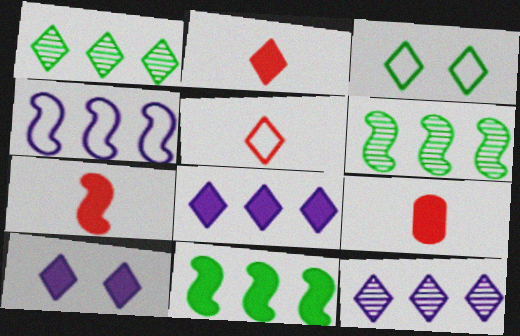[[1, 5, 10], 
[2, 3, 12], 
[2, 7, 9], 
[9, 10, 11]]